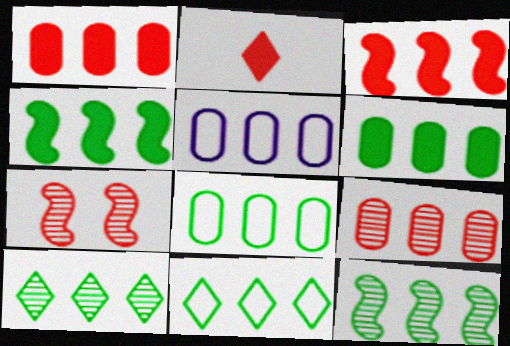[[3, 5, 10], 
[4, 8, 10], 
[5, 6, 9], 
[6, 11, 12]]